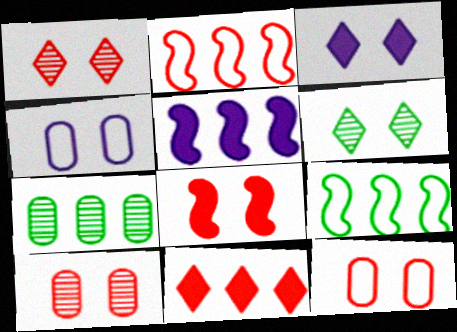[[1, 8, 12], 
[4, 6, 8]]